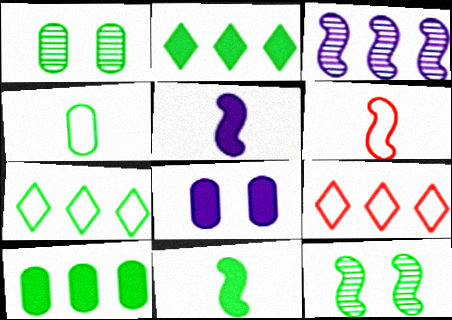[[1, 4, 10], 
[1, 5, 9], 
[1, 7, 11], 
[2, 4, 12], 
[3, 9, 10]]